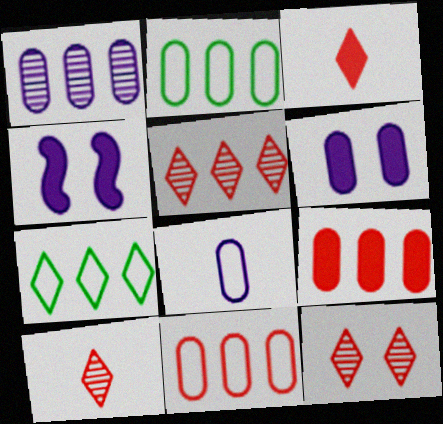[[1, 2, 9], 
[1, 6, 8], 
[2, 4, 10], 
[5, 10, 12]]